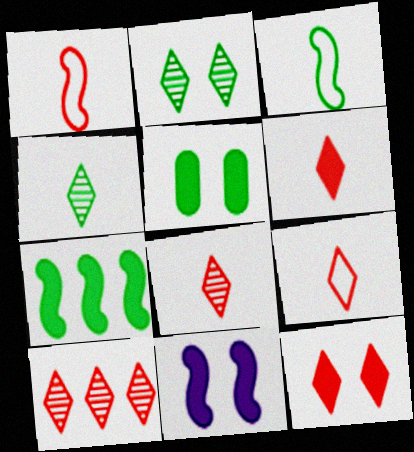[[5, 11, 12], 
[6, 8, 9], 
[9, 10, 12]]